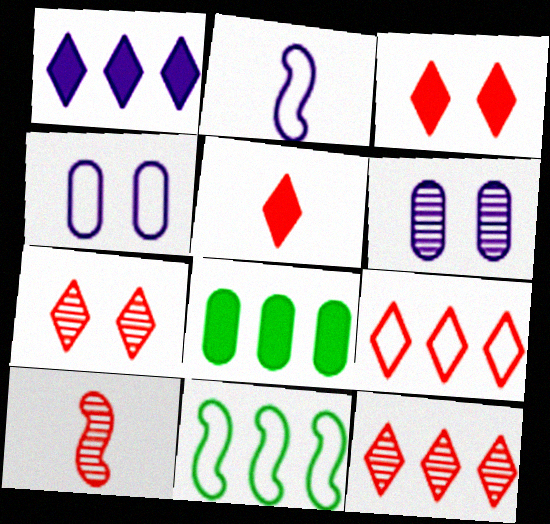[[1, 2, 6], 
[2, 7, 8], 
[5, 6, 11], 
[5, 7, 9]]